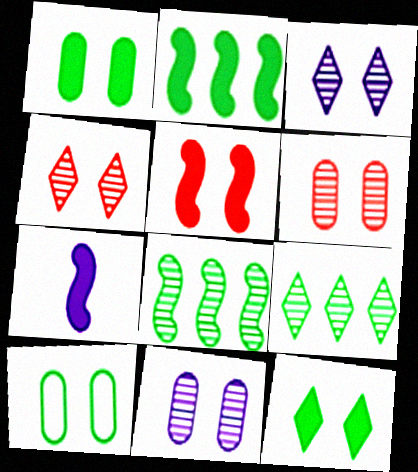[[2, 5, 7], 
[3, 5, 10]]